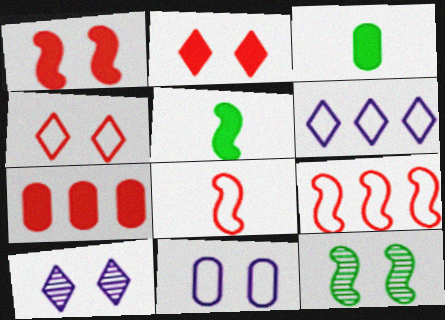[[2, 11, 12], 
[3, 9, 10]]